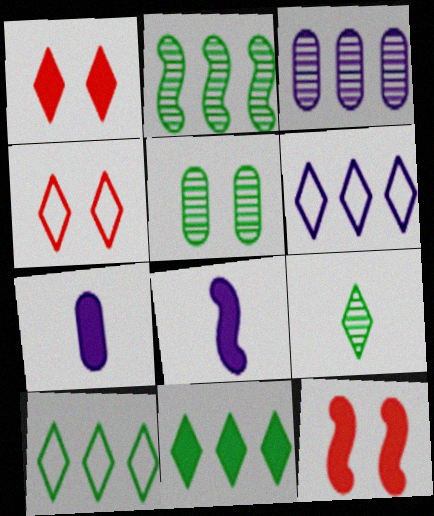[[1, 6, 9], 
[2, 4, 7], 
[2, 5, 9], 
[7, 11, 12]]